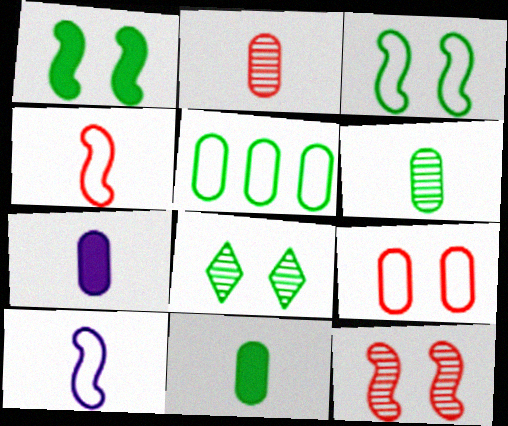[]